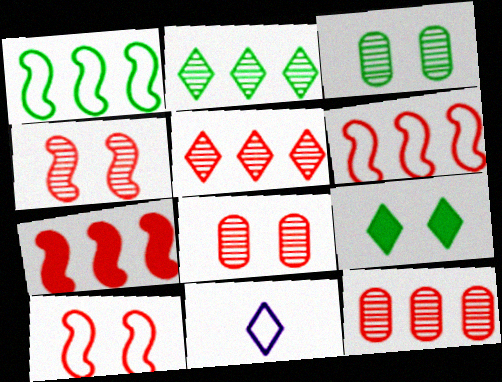[[3, 7, 11], 
[5, 9, 11]]